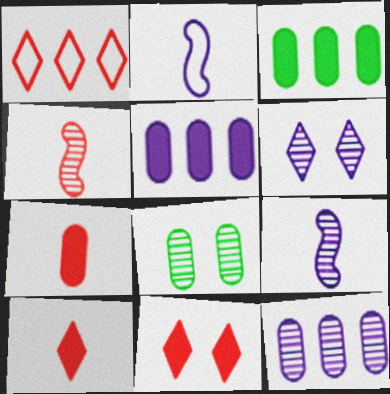[[2, 5, 6], 
[6, 9, 12]]